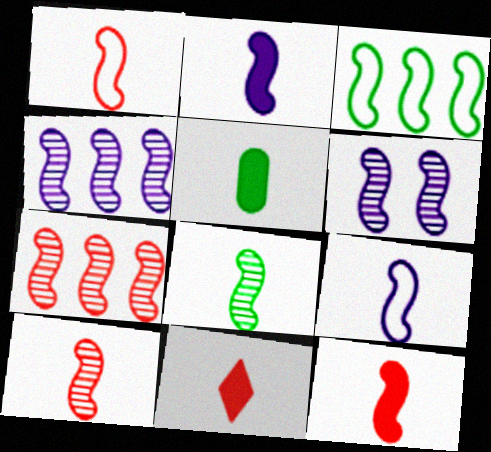[[1, 2, 8], 
[1, 10, 12], 
[2, 5, 11], 
[3, 6, 12], 
[6, 7, 8], 
[8, 9, 12]]